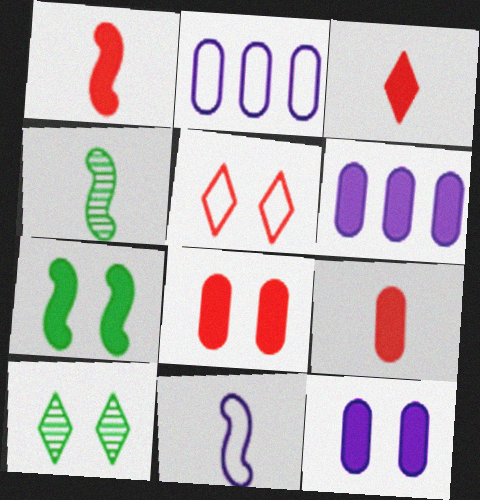[[1, 2, 10], 
[1, 3, 9], 
[1, 4, 11], 
[3, 6, 7], 
[4, 5, 6]]